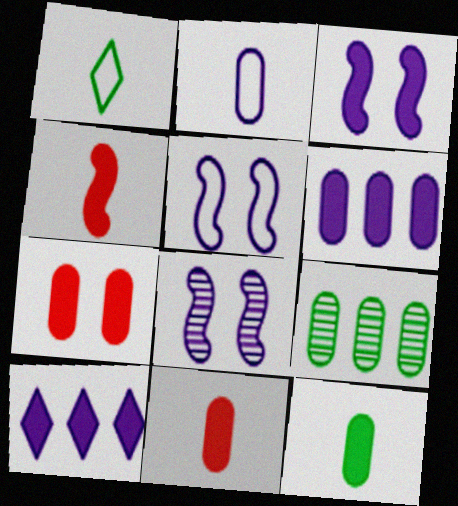[[2, 7, 9], 
[2, 8, 10], 
[3, 5, 8], 
[6, 7, 12]]